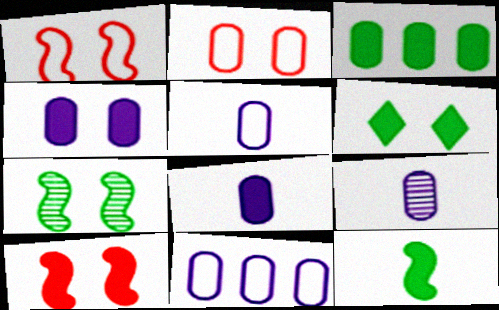[[2, 3, 9], 
[3, 6, 12], 
[4, 6, 10], 
[4, 9, 11], 
[5, 8, 9]]